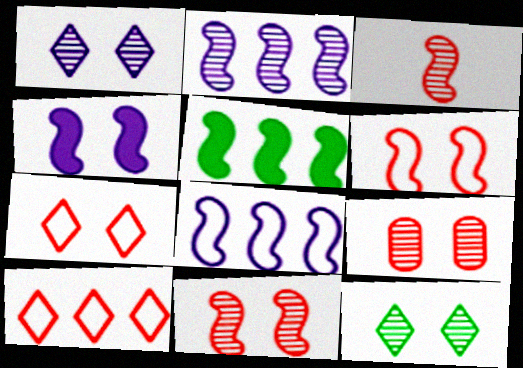[]